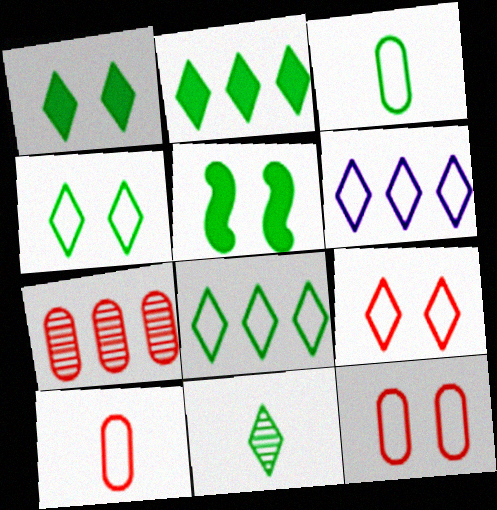[[1, 8, 11], 
[2, 4, 11]]